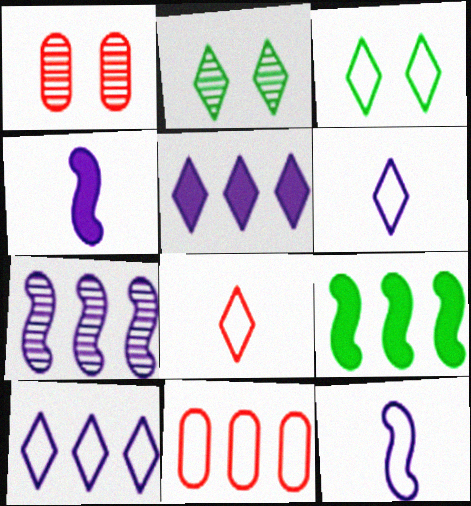[[1, 6, 9], 
[2, 4, 11], 
[2, 5, 8], 
[3, 8, 10], 
[3, 11, 12]]